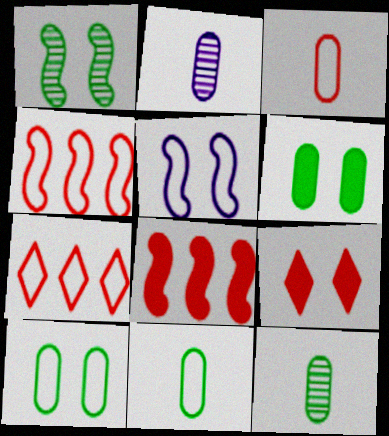[[5, 7, 11]]